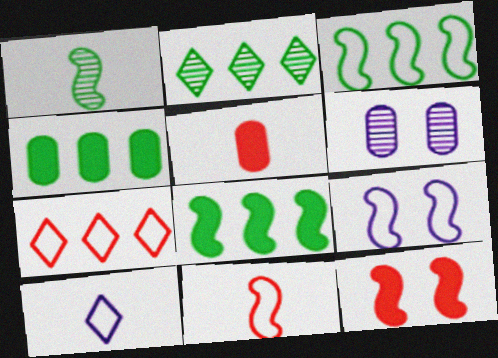[[1, 5, 10], 
[2, 3, 4], 
[2, 5, 9], 
[3, 9, 11]]